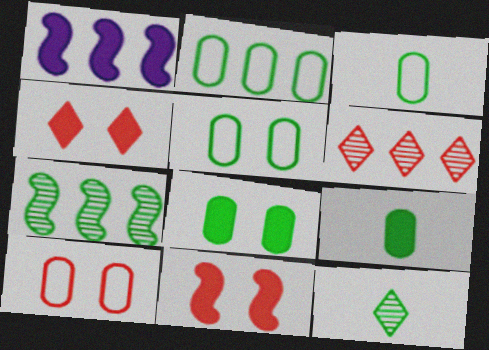[[1, 2, 6], 
[1, 4, 9], 
[1, 10, 12], 
[2, 3, 5]]